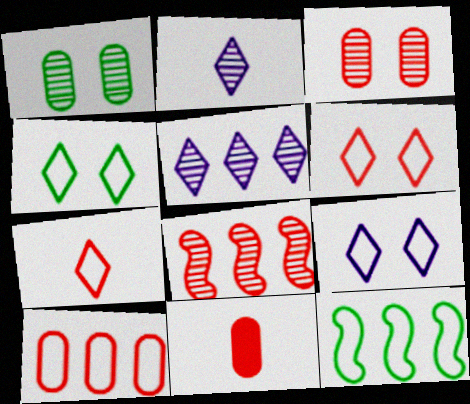[[1, 2, 8], 
[3, 10, 11], 
[4, 6, 9], 
[6, 8, 11]]